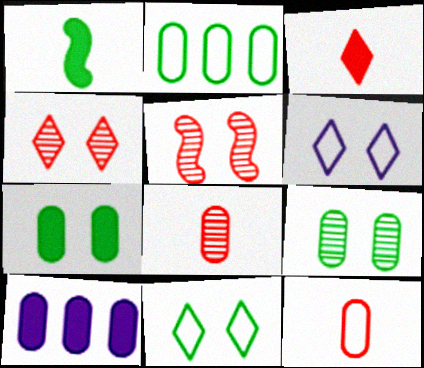[[5, 6, 7], 
[9, 10, 12]]